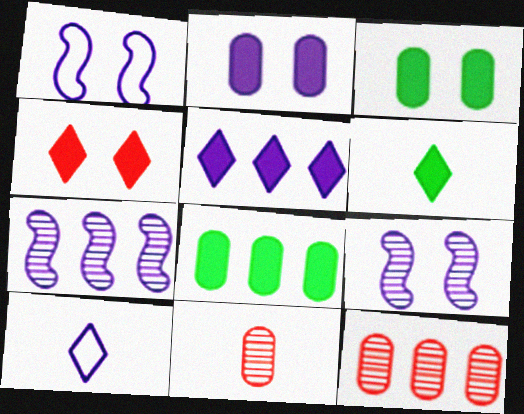[[1, 6, 12], 
[2, 7, 10], 
[4, 5, 6]]